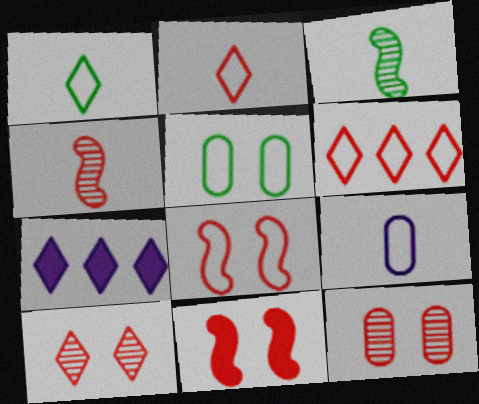[[1, 7, 10], 
[4, 5, 7]]